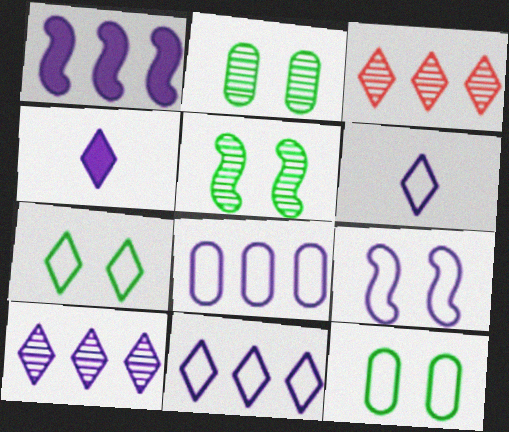[[1, 8, 10], 
[3, 4, 7], 
[6, 8, 9]]